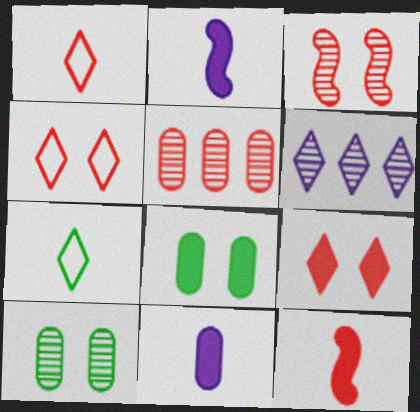[[4, 5, 12], 
[6, 7, 9]]